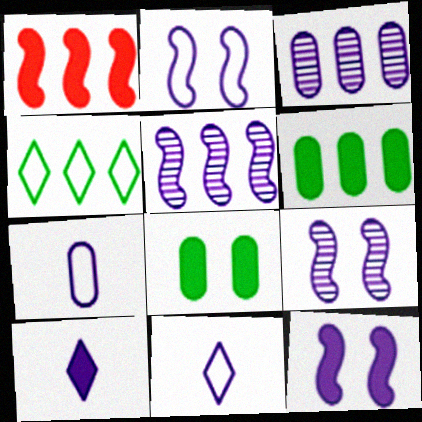[[1, 3, 4], 
[1, 8, 10], 
[2, 3, 10], 
[2, 9, 12], 
[3, 11, 12]]